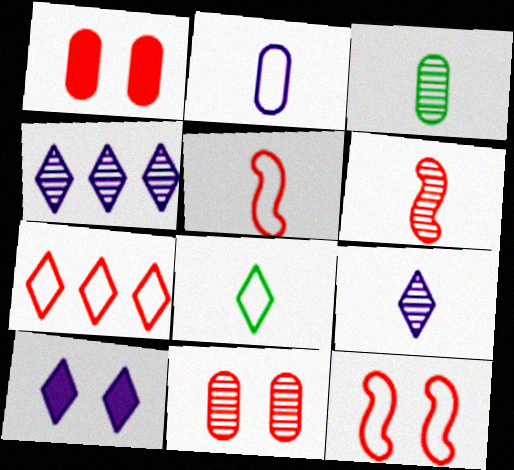[[1, 6, 7], 
[2, 5, 8], 
[3, 6, 9]]